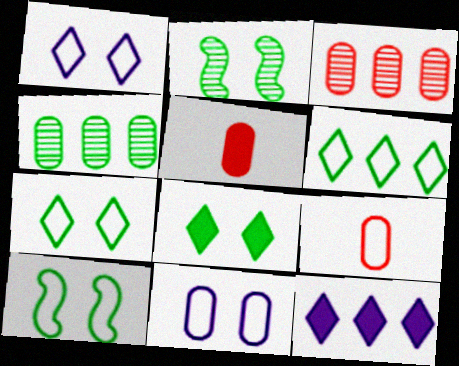[[2, 9, 12], 
[4, 5, 11]]